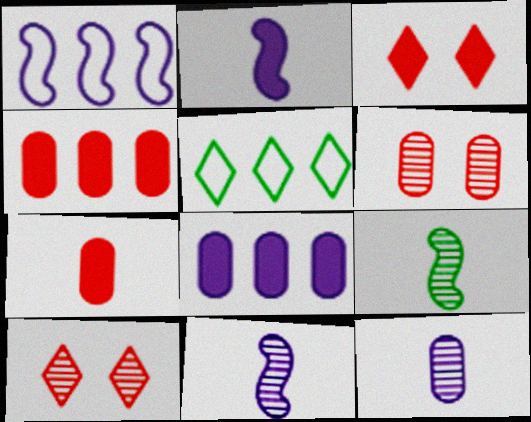[[2, 5, 6]]